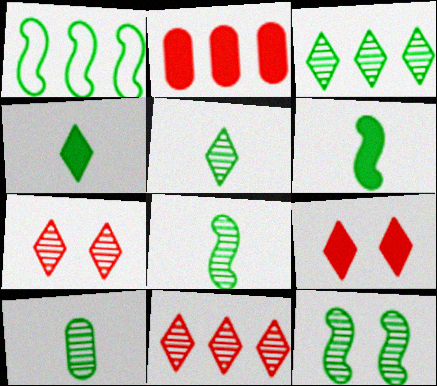[[1, 6, 12], 
[3, 10, 12], 
[5, 8, 10]]